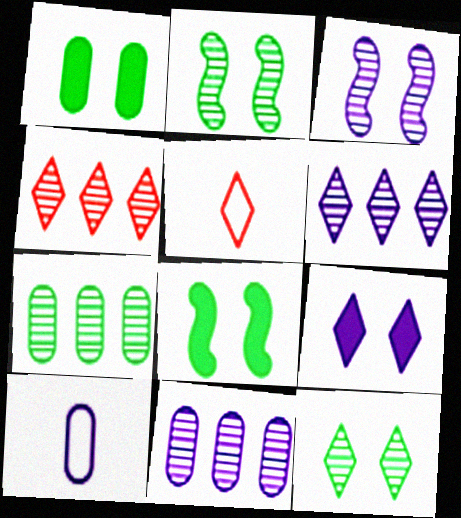[[4, 8, 10], 
[5, 8, 11]]